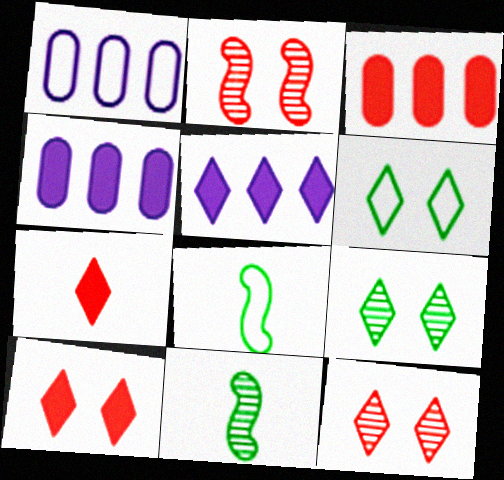[[1, 10, 11], 
[4, 8, 12]]